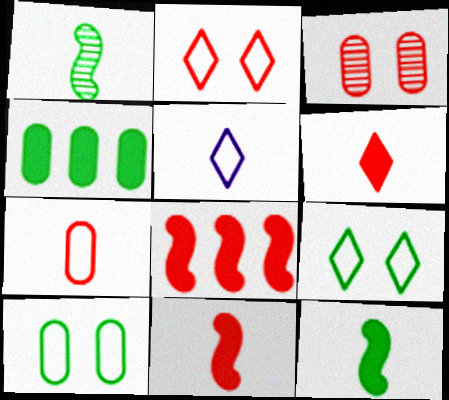[[1, 4, 9]]